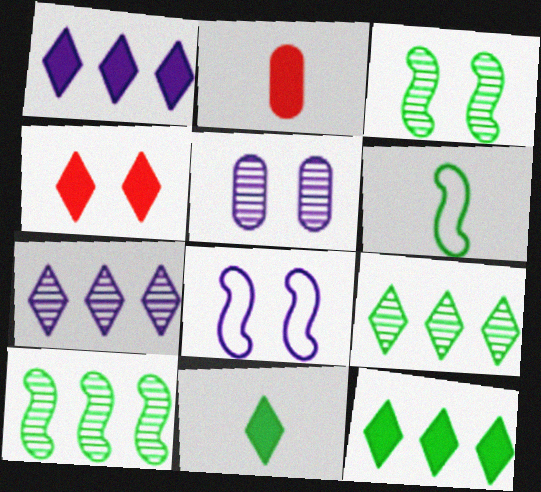[[1, 4, 11], 
[2, 8, 9]]